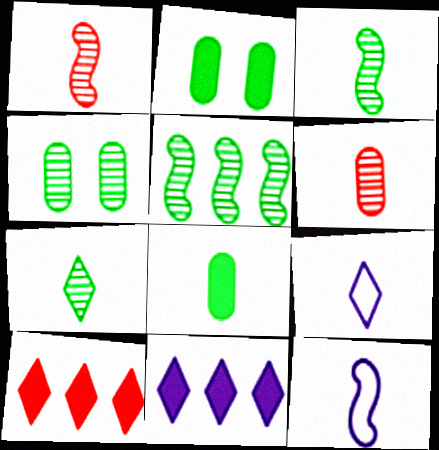[[1, 8, 9], 
[4, 5, 7], 
[4, 10, 12]]